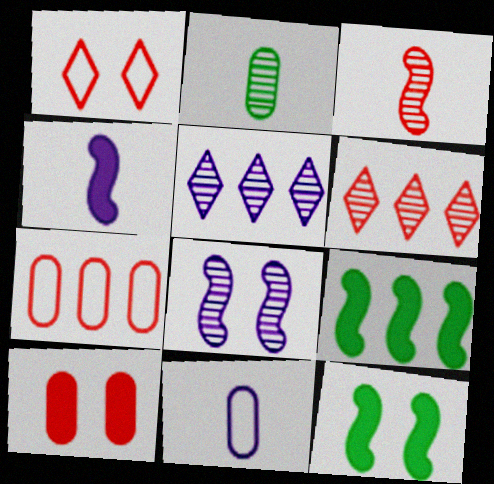[[2, 6, 8], 
[5, 7, 9], 
[6, 11, 12]]